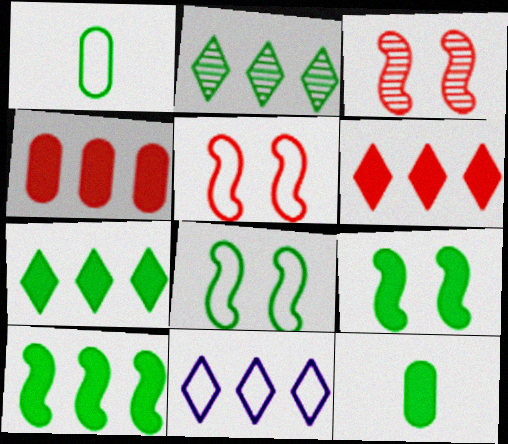[[1, 2, 9], 
[1, 5, 11], 
[2, 6, 11], 
[2, 8, 12], 
[3, 11, 12], 
[7, 9, 12]]